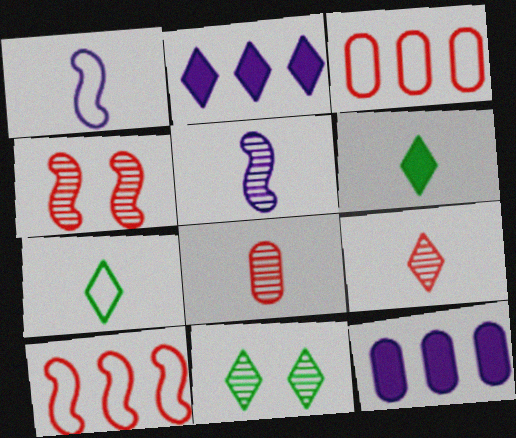[[1, 6, 8], 
[4, 7, 12]]